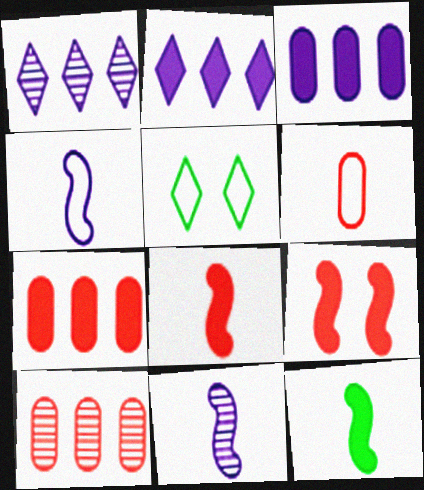[[5, 7, 11]]